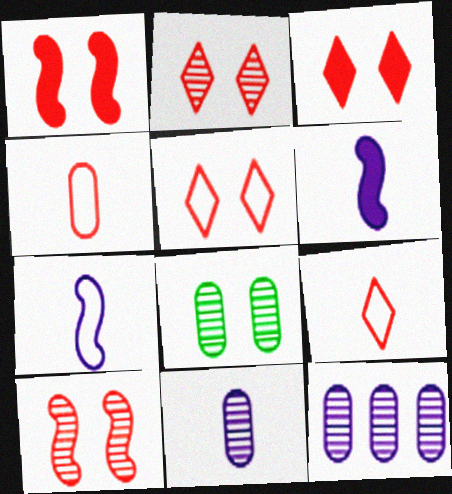[[2, 3, 5]]